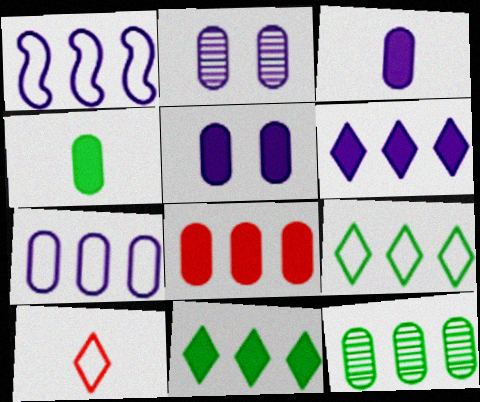[[2, 3, 7], 
[4, 5, 8], 
[7, 8, 12]]